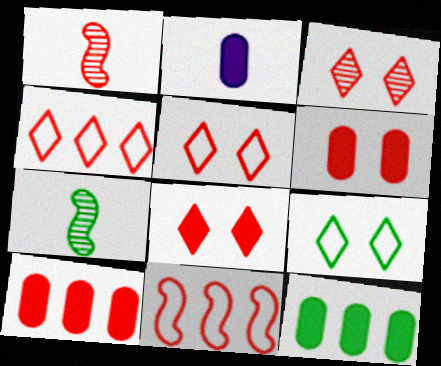[[1, 4, 6], 
[1, 5, 10], 
[2, 6, 12], 
[3, 5, 8], 
[7, 9, 12]]